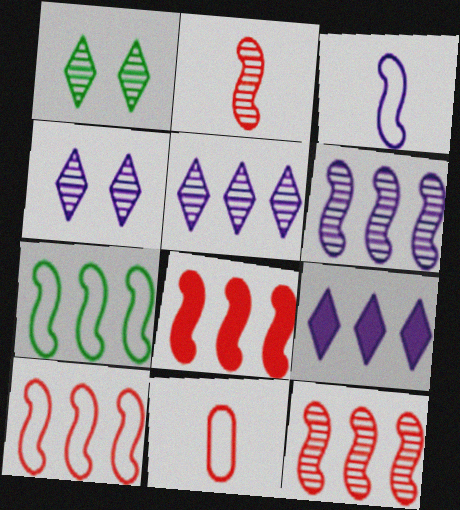[[6, 7, 8], 
[8, 10, 12]]